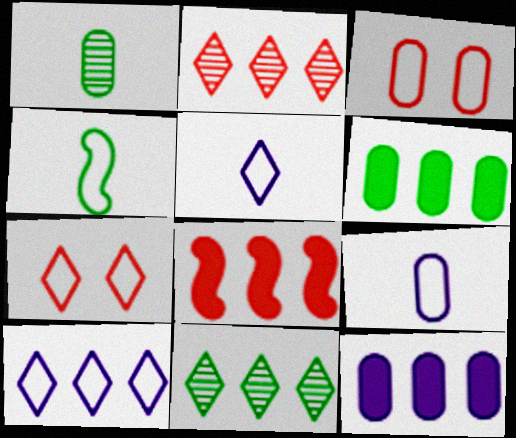[[1, 3, 12], 
[3, 4, 10]]